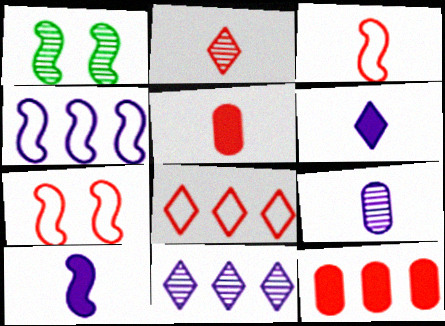[[2, 3, 5], 
[2, 7, 12]]